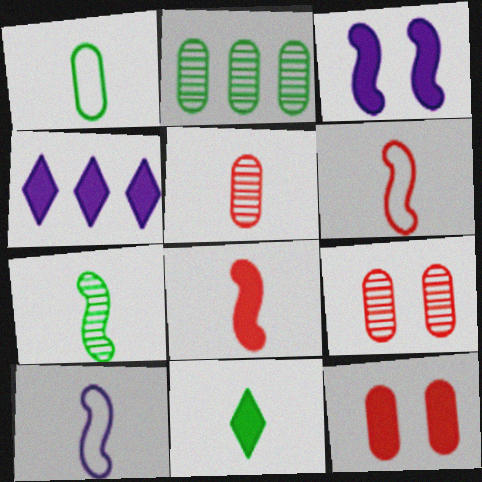[[1, 7, 11], 
[5, 10, 11], 
[7, 8, 10]]